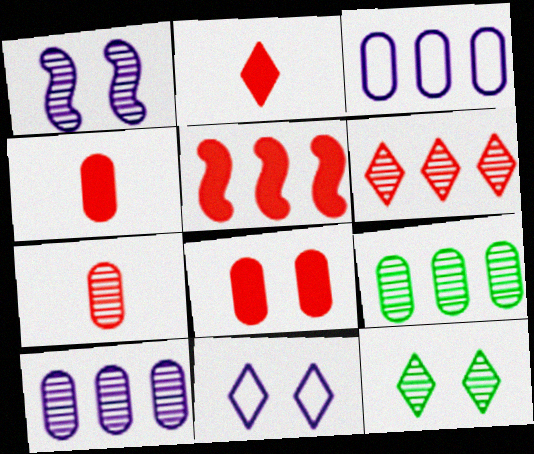[[2, 5, 8]]